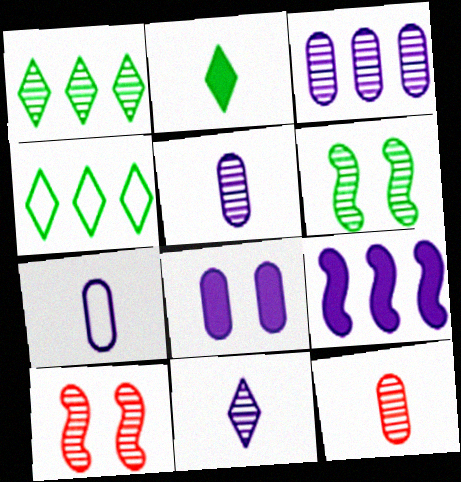[[1, 5, 10], 
[3, 7, 8]]